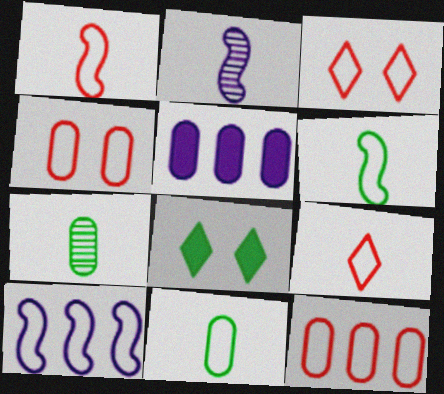[[1, 3, 12], 
[2, 8, 12], 
[3, 10, 11], 
[4, 5, 7]]